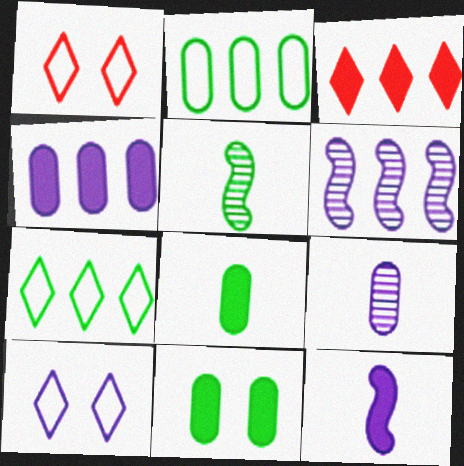[[1, 4, 5], 
[1, 6, 8], 
[2, 3, 6], 
[3, 11, 12], 
[5, 7, 11]]